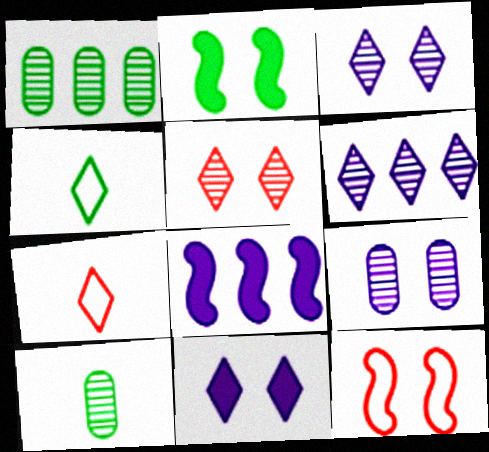[[1, 2, 4]]